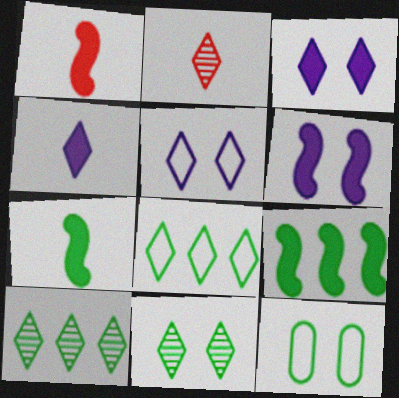[[1, 6, 9], 
[2, 3, 8], 
[7, 10, 12]]